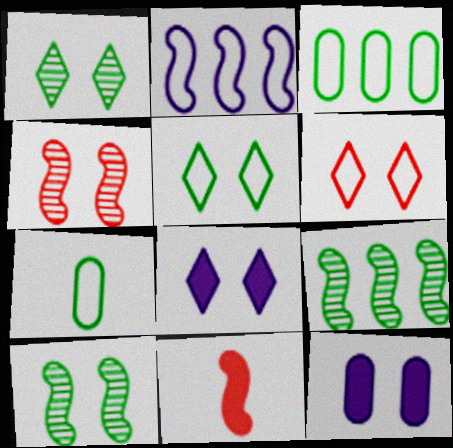[[1, 6, 8], 
[2, 6, 7], 
[2, 10, 11], 
[4, 5, 12], 
[6, 10, 12]]